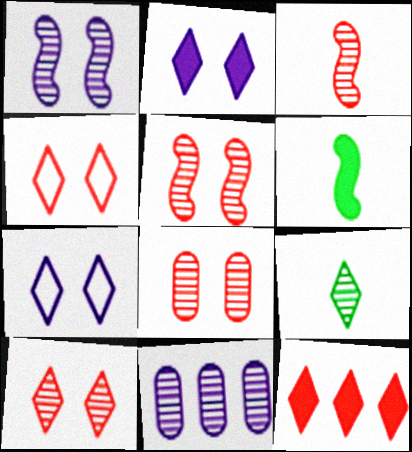[[4, 6, 11], 
[5, 8, 10], 
[5, 9, 11], 
[7, 9, 12]]